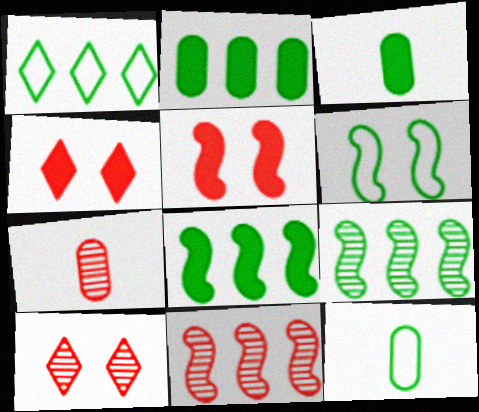[[1, 2, 9], 
[1, 6, 12], 
[7, 10, 11]]